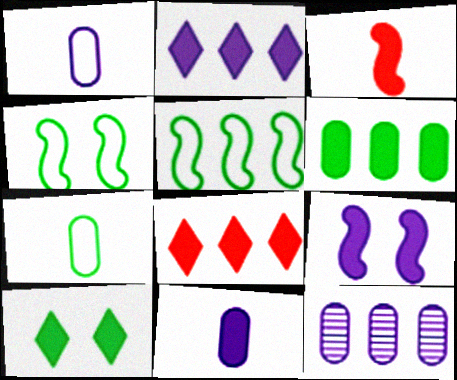[[2, 9, 11], 
[5, 8, 12]]